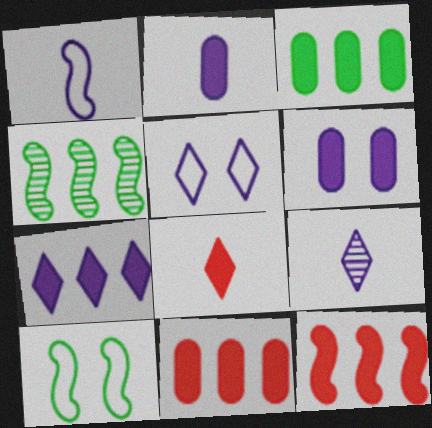[[1, 2, 9], 
[3, 7, 12], 
[5, 7, 9], 
[9, 10, 11]]